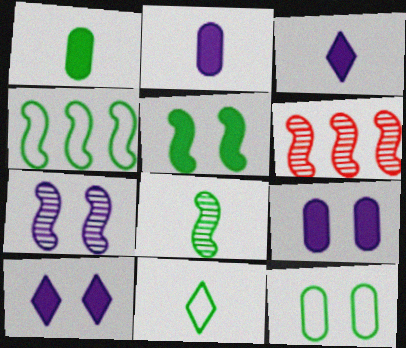[[1, 8, 11], 
[3, 6, 12], 
[4, 5, 8], 
[4, 11, 12], 
[6, 7, 8], 
[6, 9, 11]]